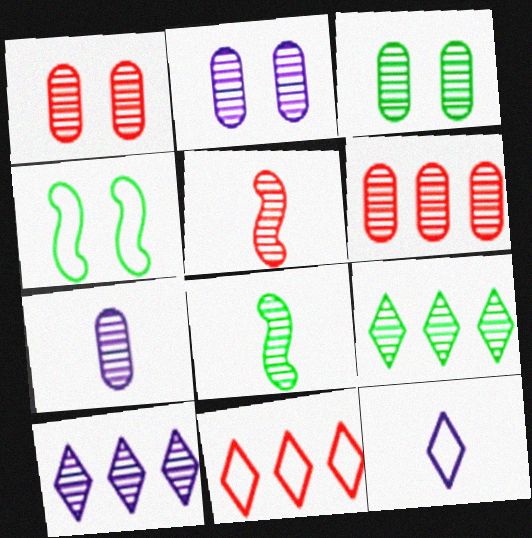[[1, 2, 3], 
[1, 8, 10], 
[2, 5, 9], 
[3, 5, 10], 
[3, 6, 7], 
[3, 8, 9]]